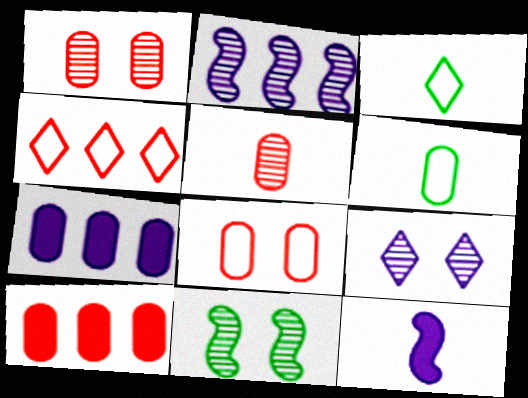[[1, 6, 7], 
[1, 9, 11], 
[3, 5, 12], 
[5, 8, 10]]